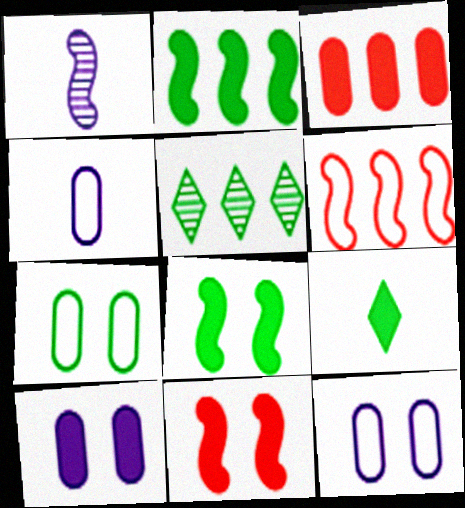[[1, 6, 8], 
[4, 5, 11]]